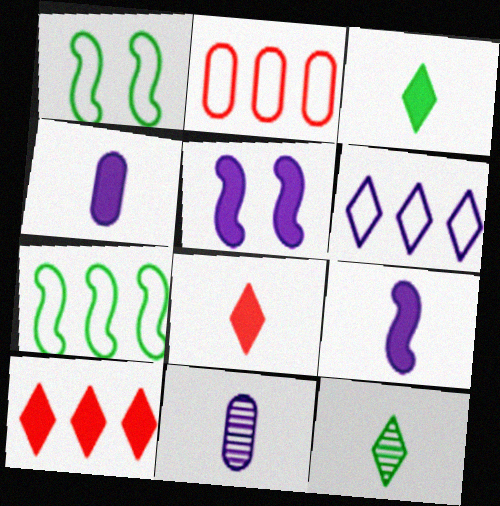[[1, 10, 11], 
[2, 5, 12], 
[2, 6, 7], 
[5, 6, 11]]